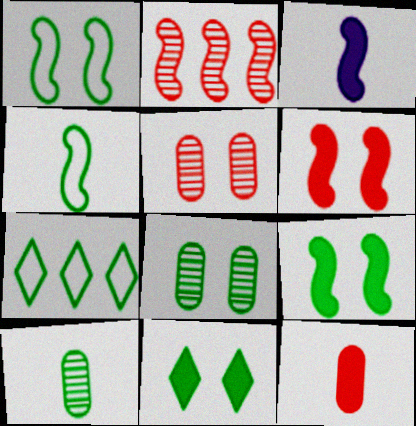[[1, 2, 3], 
[1, 8, 11], 
[3, 5, 7], 
[7, 9, 10]]